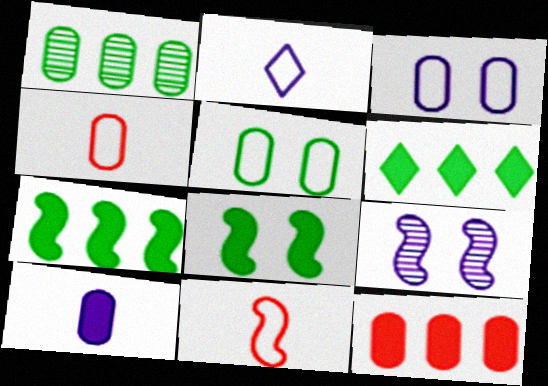[[4, 6, 9], 
[7, 9, 11]]